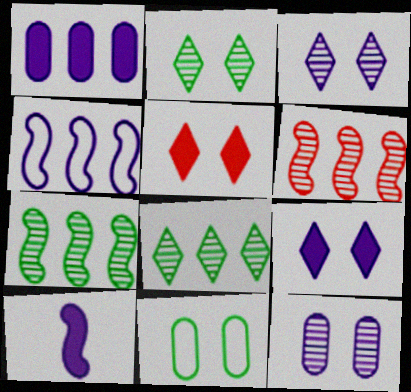[[1, 9, 10]]